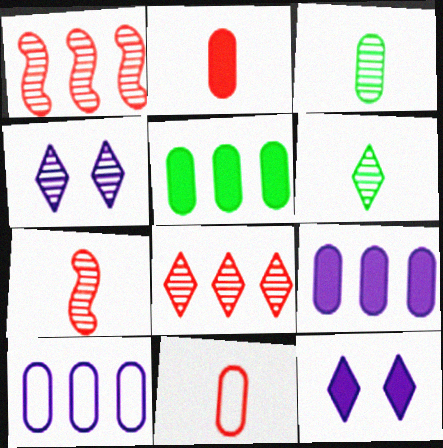[[1, 3, 4], 
[4, 6, 8]]